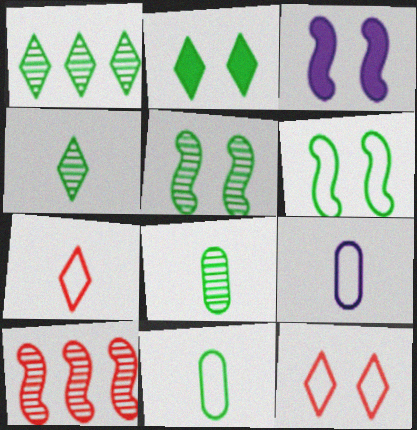[[1, 5, 8], 
[2, 9, 10]]